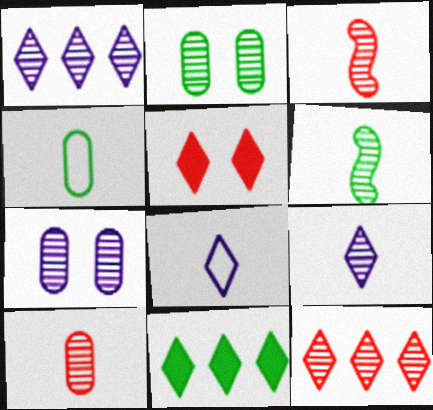[[1, 2, 3], 
[6, 7, 12], 
[6, 9, 10]]